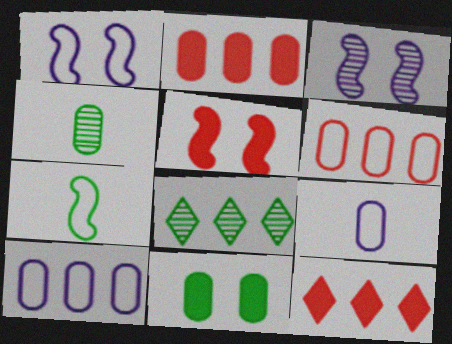[[1, 4, 12], 
[5, 8, 9], 
[7, 8, 11]]